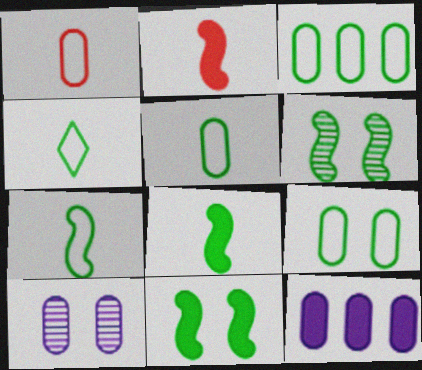[[3, 5, 9], 
[4, 5, 7]]